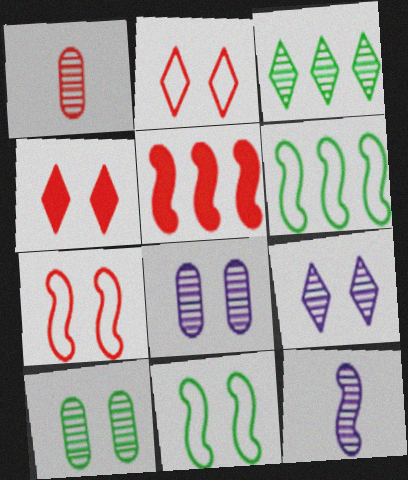[[1, 2, 5], 
[4, 8, 11], 
[5, 11, 12]]